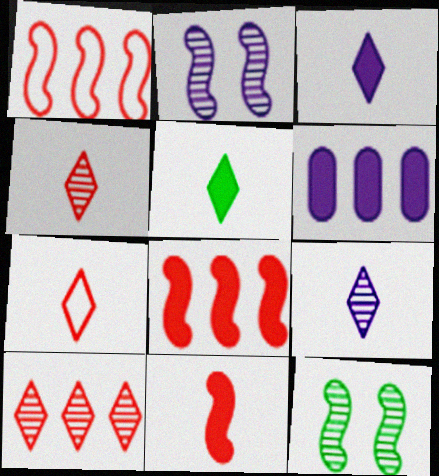[[5, 7, 9], 
[6, 7, 12]]